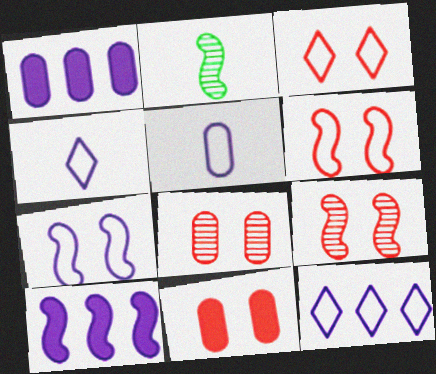[[1, 2, 3], 
[2, 6, 10], 
[2, 11, 12], 
[3, 9, 11], 
[5, 7, 12]]